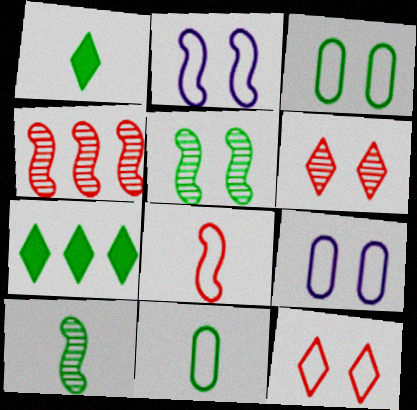[[1, 4, 9], 
[1, 10, 11], 
[2, 3, 12], 
[3, 7, 10], 
[5, 7, 11]]